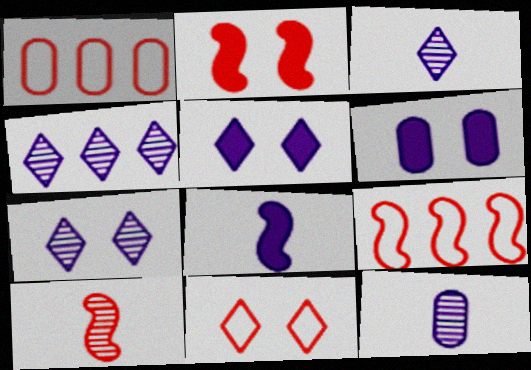[[2, 9, 10], 
[3, 4, 7]]